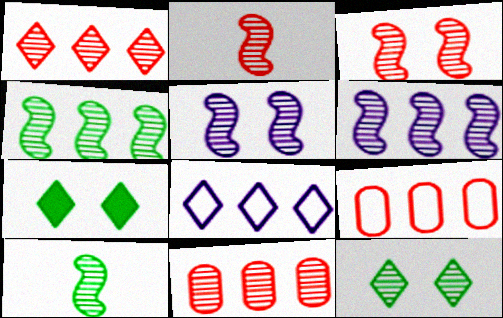[[2, 4, 5], 
[3, 6, 10]]